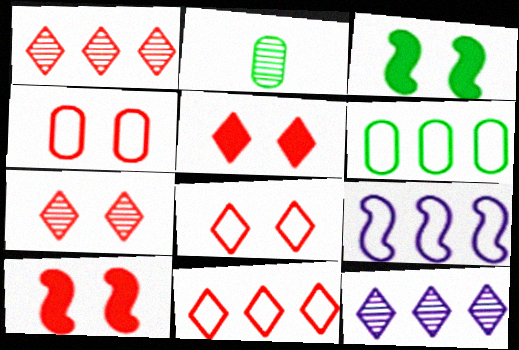[[2, 5, 9], 
[4, 7, 10], 
[5, 7, 8], 
[6, 9, 11]]